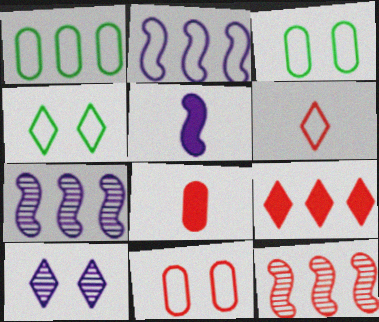[[1, 7, 9], 
[2, 3, 6], 
[4, 7, 8]]